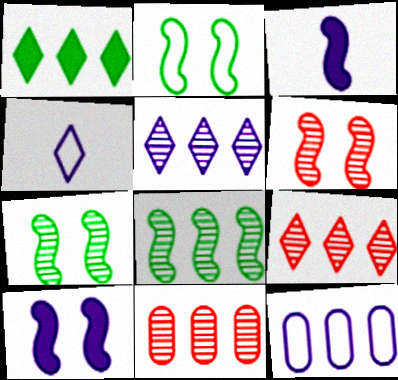[[2, 6, 10], 
[5, 8, 11]]